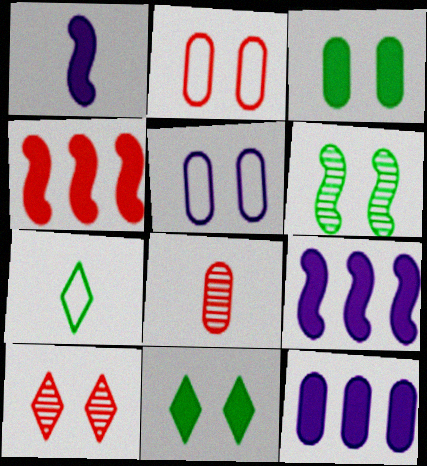[[1, 7, 8]]